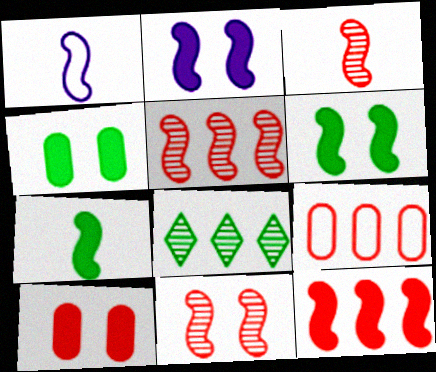[[1, 3, 7], 
[1, 5, 6], 
[1, 8, 10], 
[2, 7, 12], 
[3, 5, 11]]